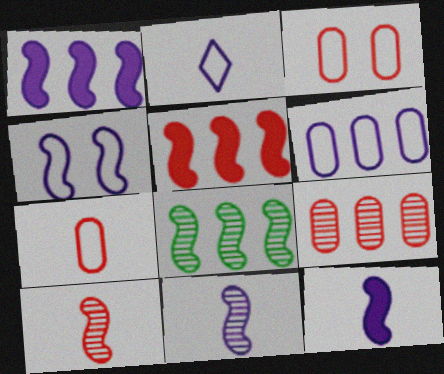[[1, 4, 11], 
[2, 4, 6]]